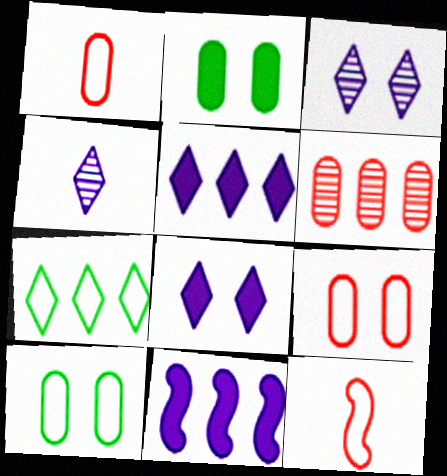[[6, 7, 11]]